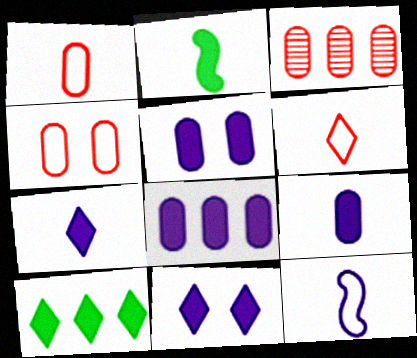[[5, 8, 9]]